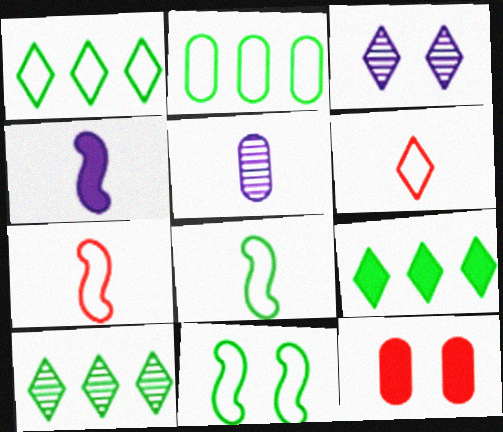[[1, 9, 10], 
[2, 5, 12], 
[3, 6, 9], 
[3, 11, 12], 
[4, 9, 12]]